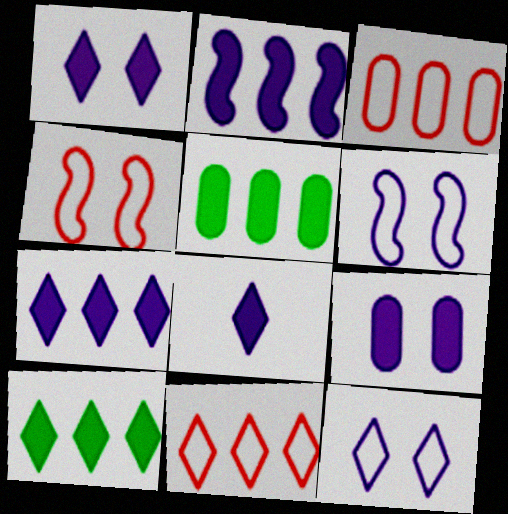[[1, 7, 8], 
[2, 8, 9]]